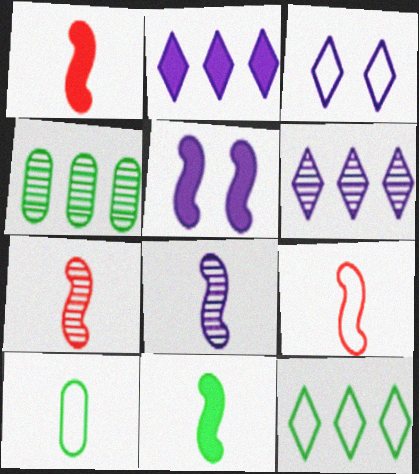[[1, 3, 4], 
[1, 7, 9], 
[8, 9, 11]]